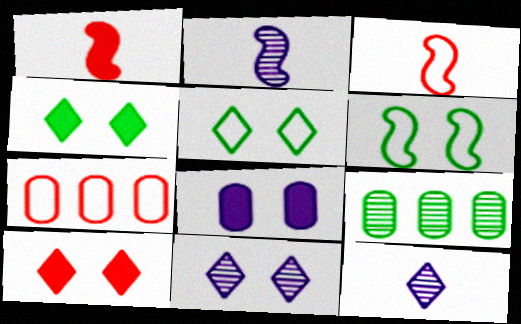[[2, 4, 7], 
[5, 10, 11]]